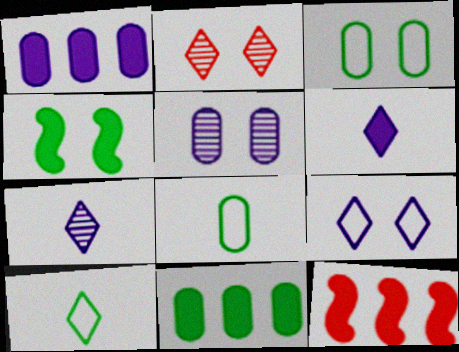[[3, 7, 12], 
[5, 10, 12]]